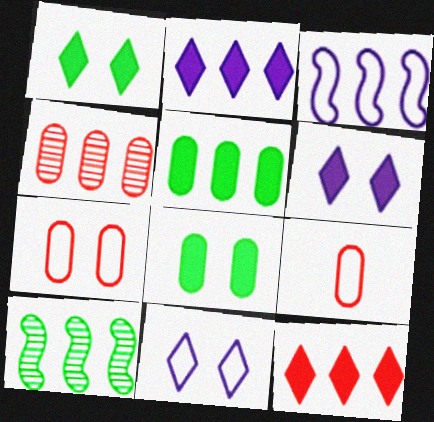[[6, 9, 10]]